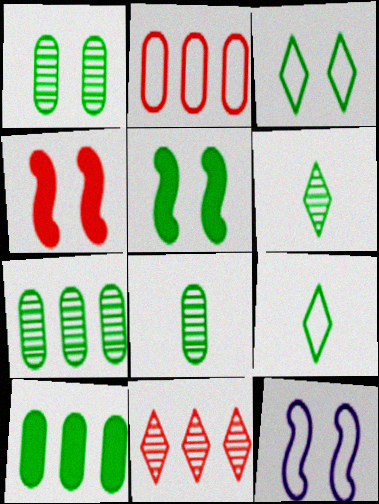[[1, 3, 5], 
[1, 7, 8], 
[2, 9, 12], 
[5, 7, 9]]